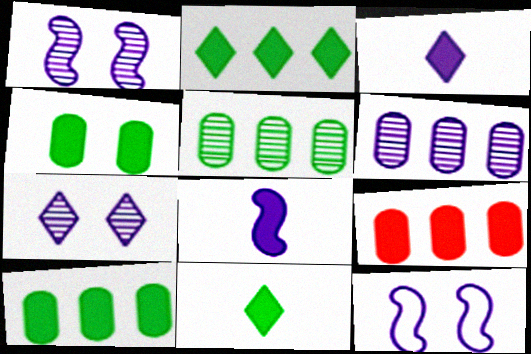[[3, 6, 12]]